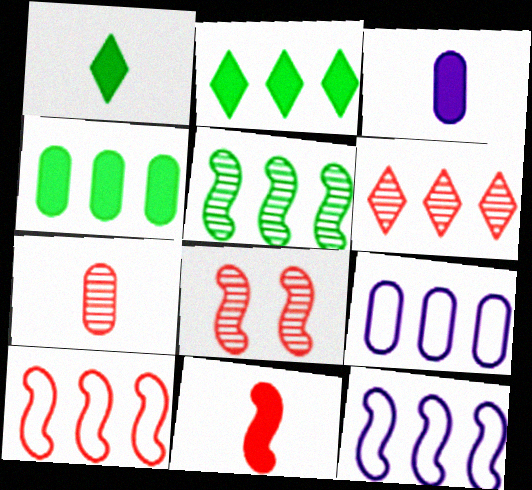[[1, 3, 11], 
[1, 8, 9], 
[4, 6, 12], 
[6, 7, 8], 
[8, 10, 11]]